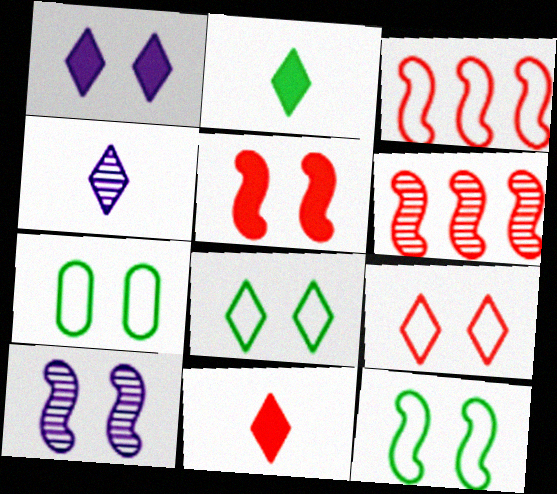[[5, 10, 12], 
[7, 8, 12]]